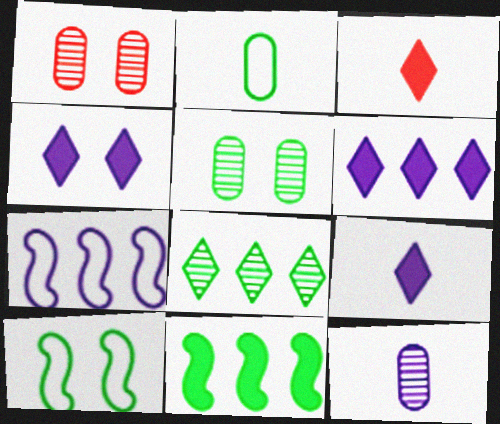[[1, 4, 10], 
[3, 5, 7], 
[4, 6, 9], 
[4, 7, 12]]